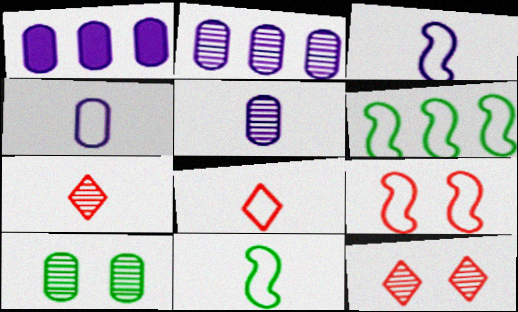[[1, 11, 12], 
[3, 6, 9], 
[4, 8, 11]]